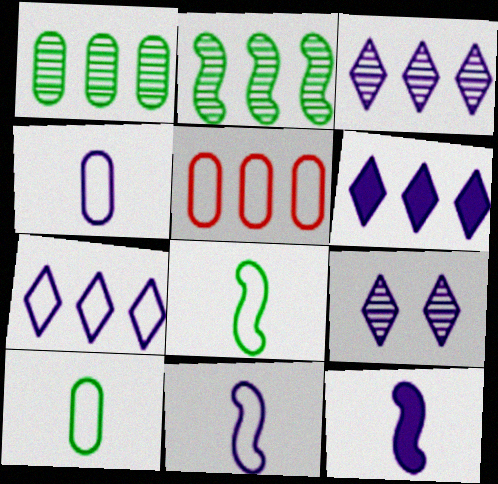[[2, 5, 6], 
[3, 6, 7]]